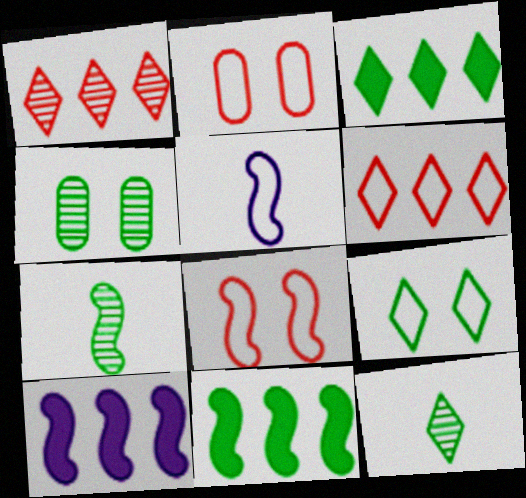[[2, 10, 12], 
[3, 9, 12], 
[7, 8, 10]]